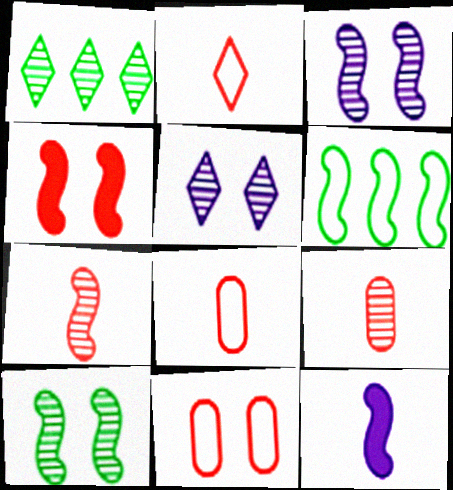[[1, 3, 9], 
[1, 11, 12]]